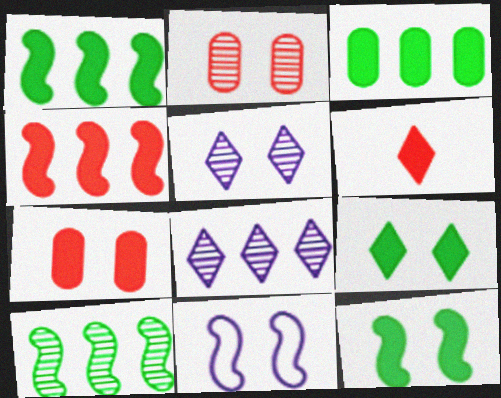[[2, 9, 11], 
[4, 6, 7]]